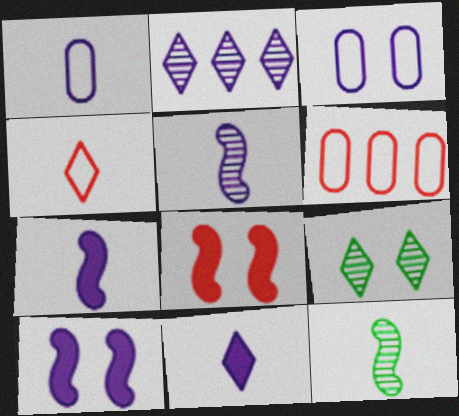[[1, 2, 10], 
[1, 5, 11], 
[2, 3, 7], 
[3, 8, 9], 
[6, 7, 9]]